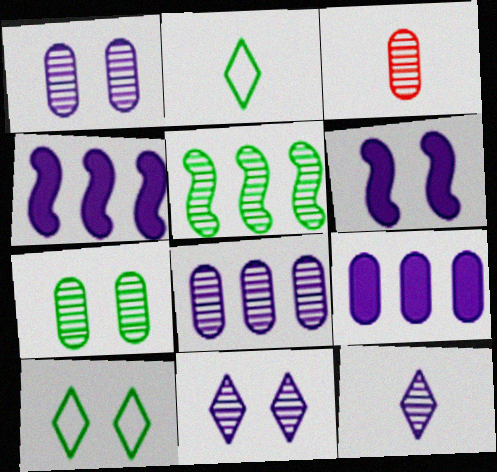[[3, 4, 10], 
[3, 5, 11], 
[3, 7, 8]]